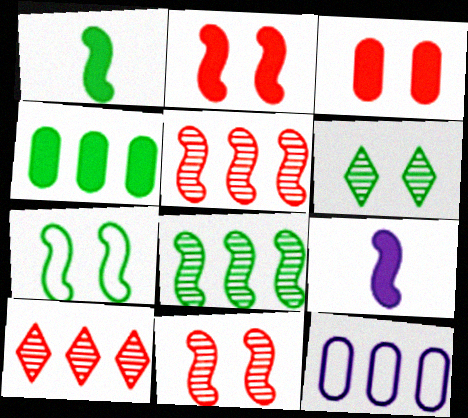[[1, 7, 8], 
[5, 7, 9]]